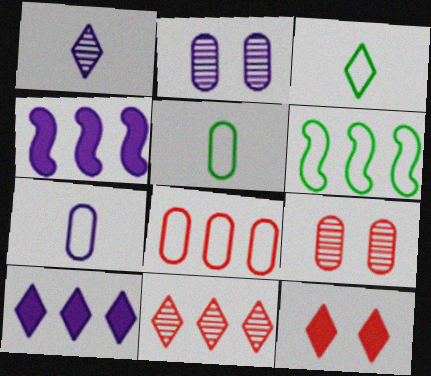[[3, 4, 9]]